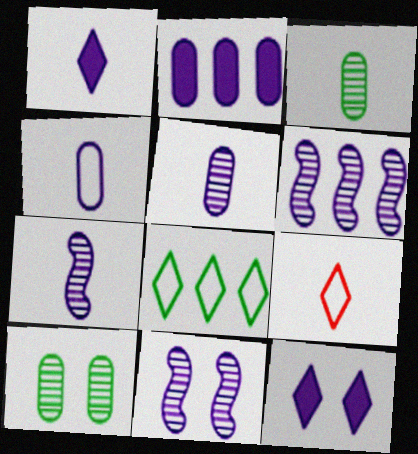[[1, 4, 7], 
[4, 6, 12], 
[6, 7, 11]]